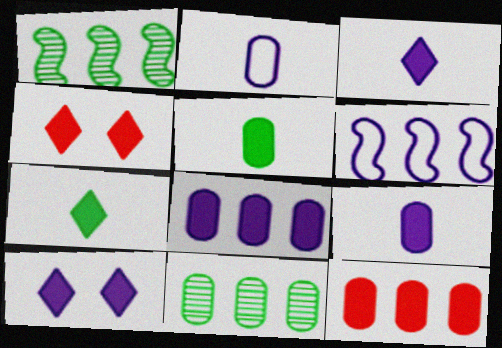[[1, 2, 4]]